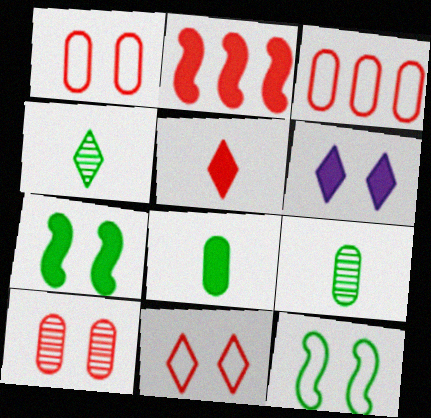[[2, 6, 8], 
[6, 10, 12]]